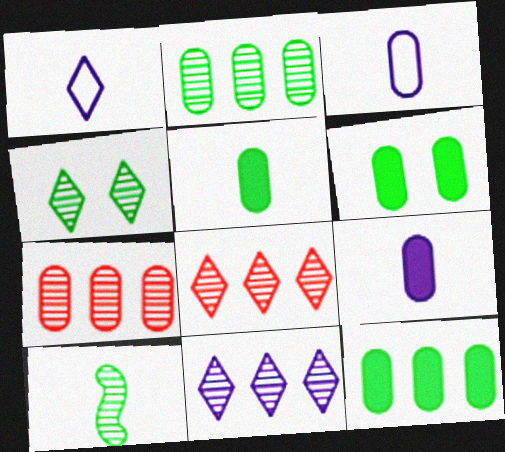[[2, 4, 10], 
[3, 6, 7], 
[5, 6, 12]]